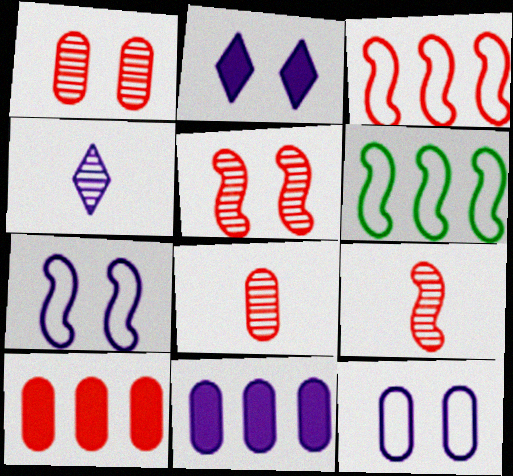[[2, 6, 8], 
[4, 7, 11]]